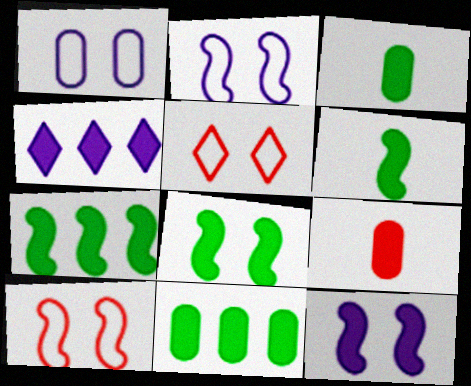[[4, 8, 9], 
[6, 7, 8]]